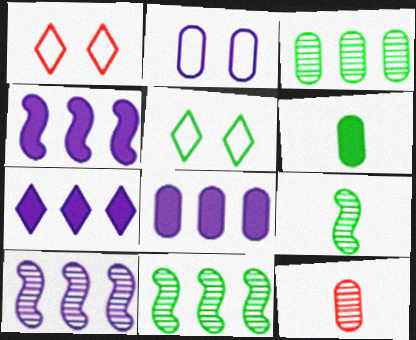[[1, 6, 10], 
[1, 8, 9], 
[4, 5, 12], 
[4, 7, 8], 
[5, 6, 11]]